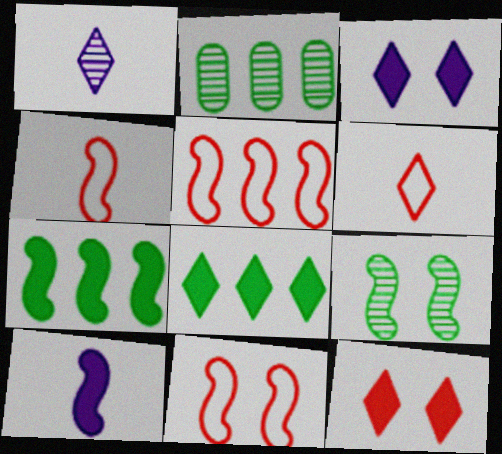[[2, 3, 4], 
[4, 5, 11], 
[5, 9, 10]]